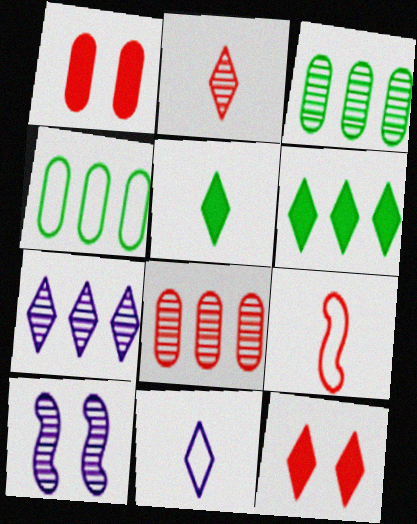[[2, 3, 10], 
[2, 5, 11], 
[8, 9, 12]]